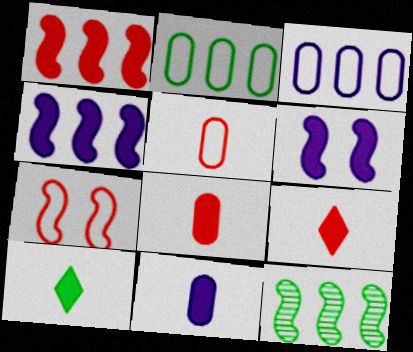[]